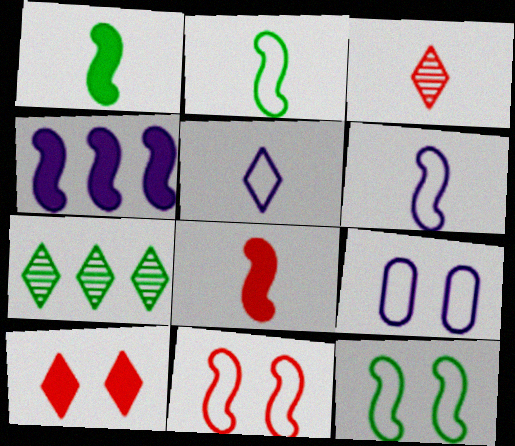[[5, 7, 10], 
[7, 8, 9]]